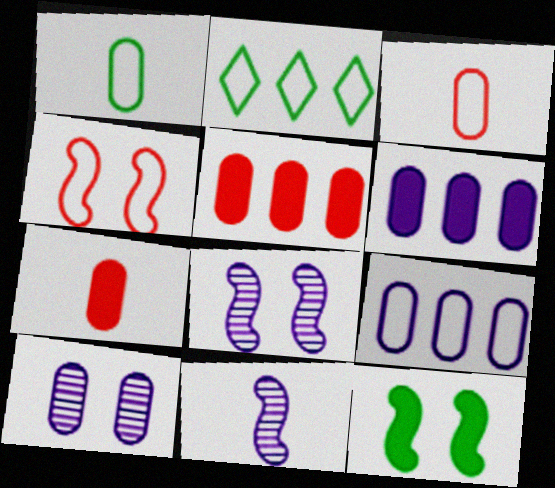[[1, 5, 10], 
[2, 7, 8], 
[4, 8, 12]]